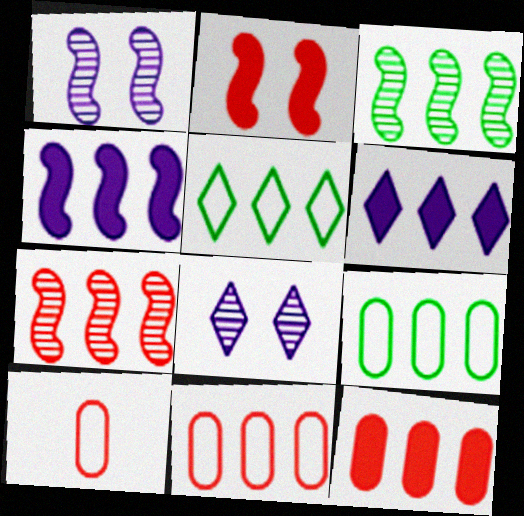[[3, 6, 11], 
[6, 7, 9]]